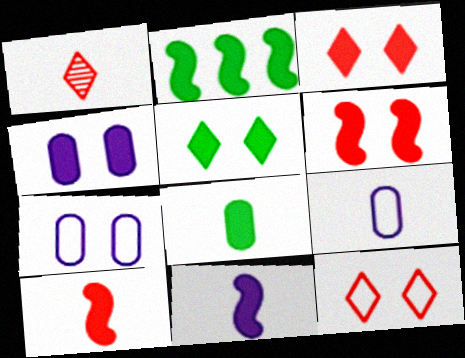[[1, 2, 7], 
[2, 5, 8], 
[2, 6, 11], 
[4, 5, 6]]